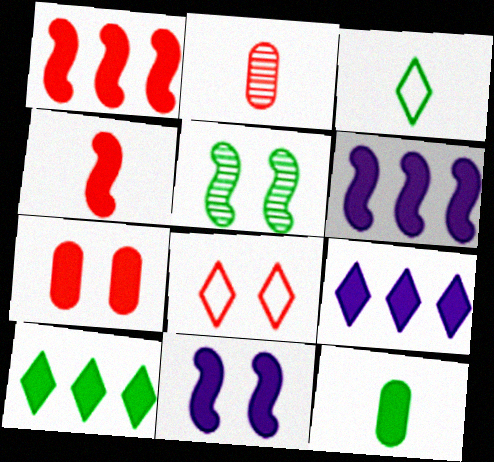[[1, 2, 8]]